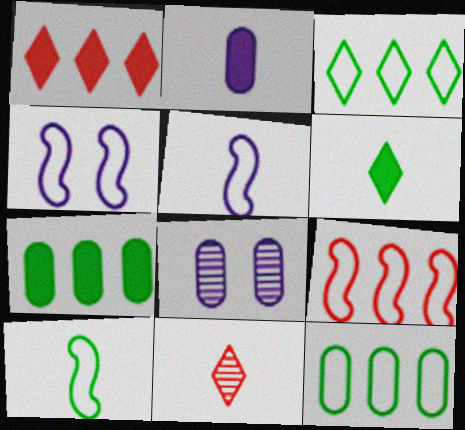[[1, 8, 10], 
[2, 10, 11], 
[4, 7, 11], 
[4, 9, 10], 
[6, 8, 9]]